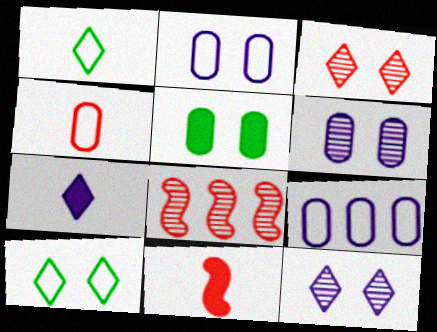[]